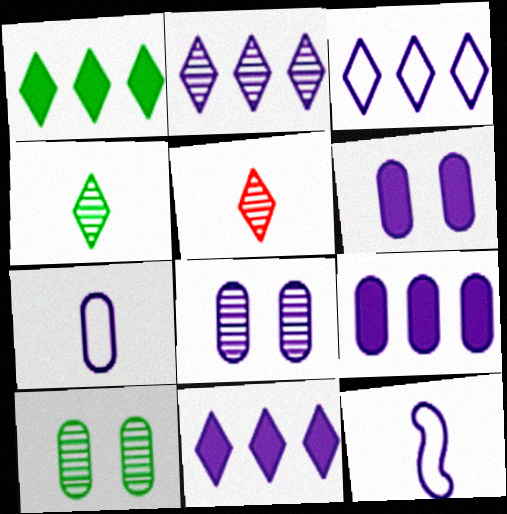[[2, 3, 11], 
[2, 6, 12], 
[7, 8, 9], 
[8, 11, 12]]